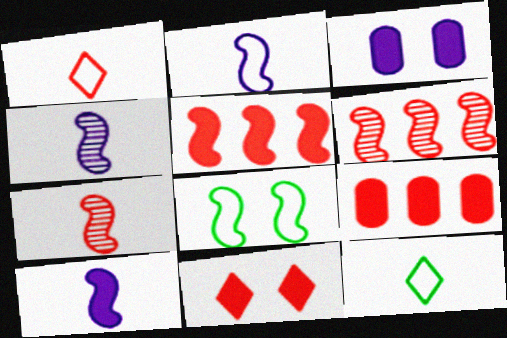[[2, 4, 10], 
[3, 6, 12], 
[4, 5, 8], 
[6, 8, 10]]